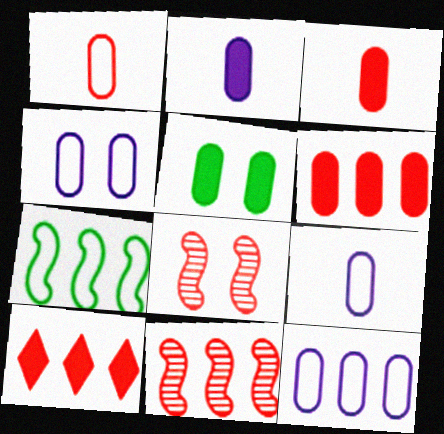[[1, 8, 10], 
[2, 5, 6], 
[4, 9, 12]]